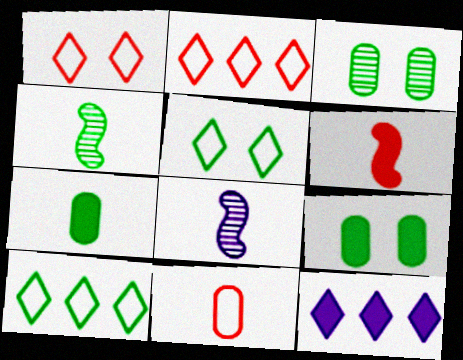[[2, 8, 9], 
[4, 9, 10], 
[6, 9, 12]]